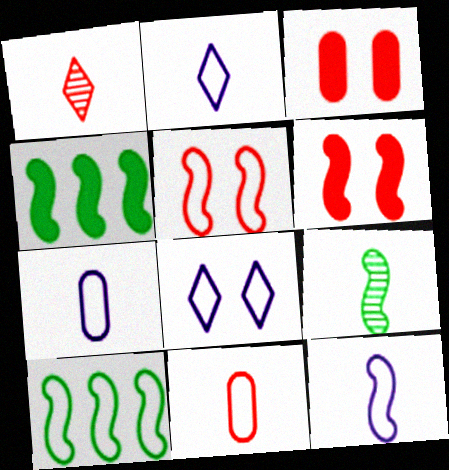[[2, 7, 12], 
[5, 10, 12], 
[8, 10, 11]]